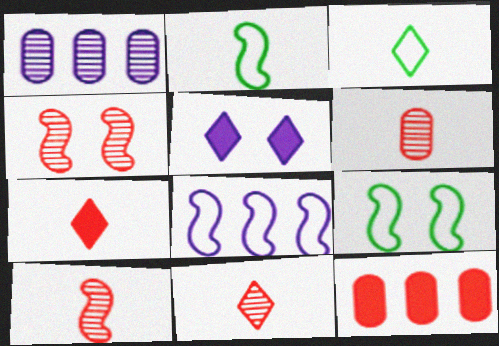[[1, 7, 9], 
[6, 10, 11]]